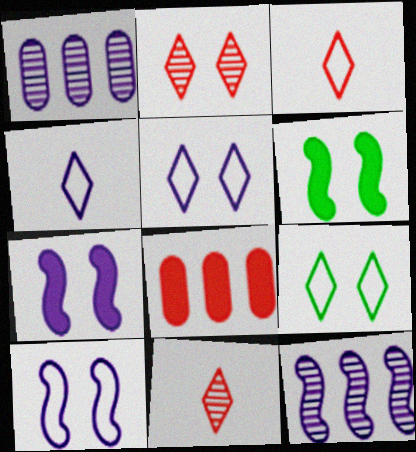[[1, 3, 6], 
[1, 4, 7]]